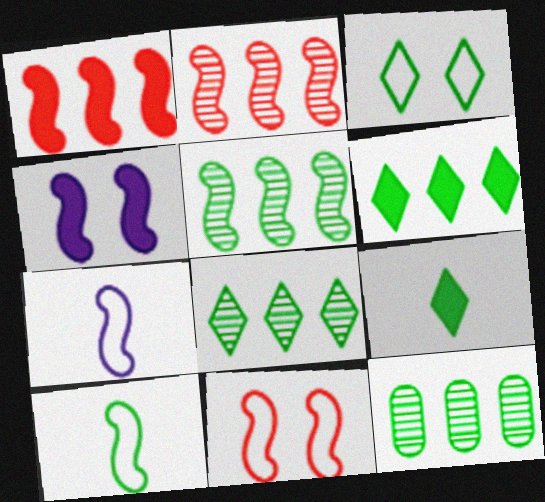[[2, 4, 10], 
[3, 8, 9], 
[5, 8, 12]]